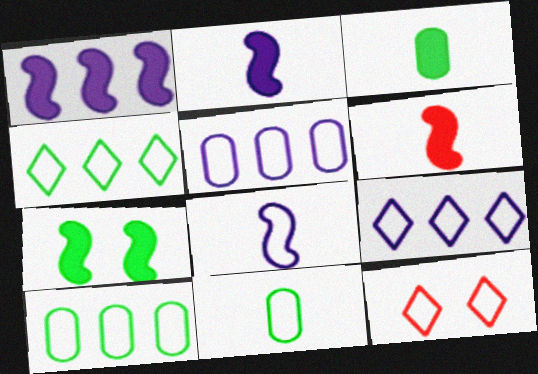[[1, 6, 7], 
[8, 10, 12]]